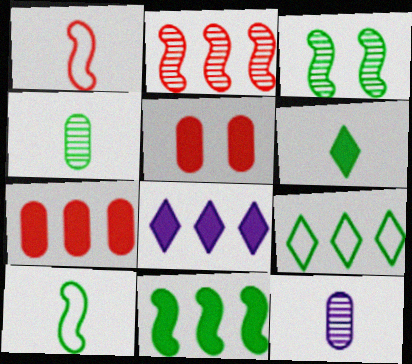[[1, 6, 12], 
[3, 10, 11], 
[4, 6, 10], 
[7, 8, 11]]